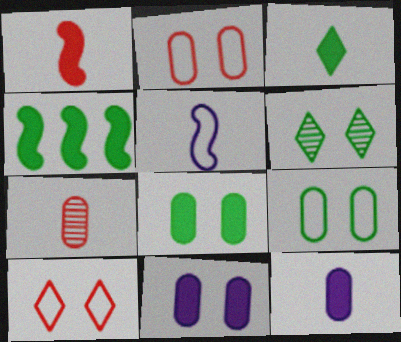[[1, 3, 12], 
[3, 4, 8], 
[3, 5, 7]]